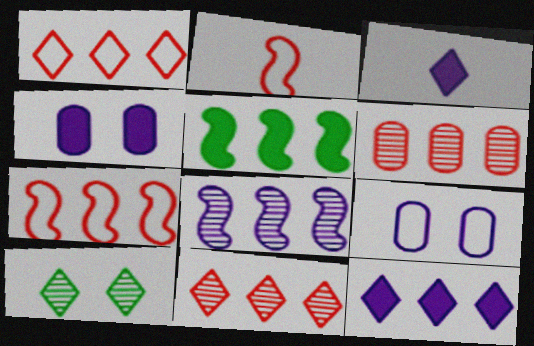[[1, 3, 10], 
[3, 8, 9], 
[5, 7, 8]]